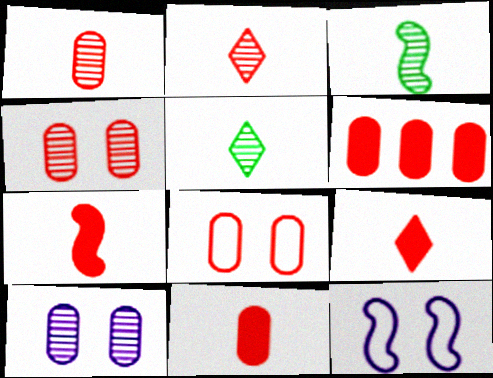[[1, 6, 8], 
[5, 6, 12], 
[7, 9, 11]]